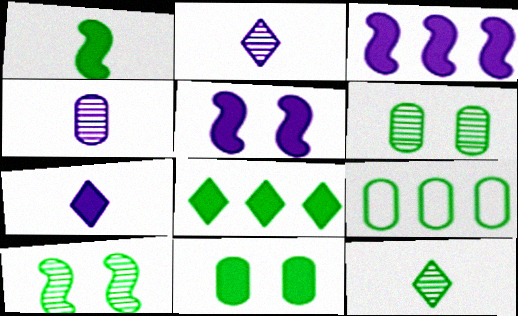[[1, 8, 11]]